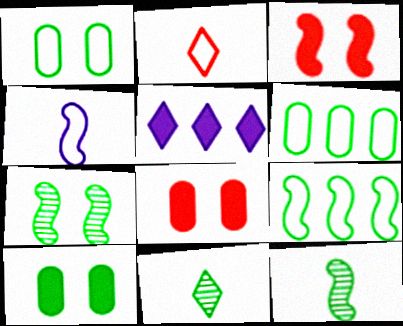[[9, 10, 11]]